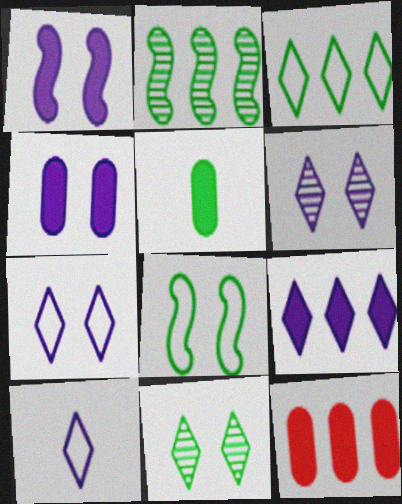[[4, 5, 12], 
[6, 9, 10]]